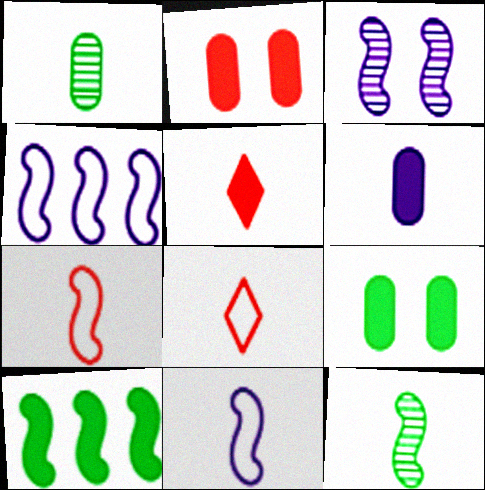[[1, 5, 11], 
[3, 7, 10], 
[6, 8, 12]]